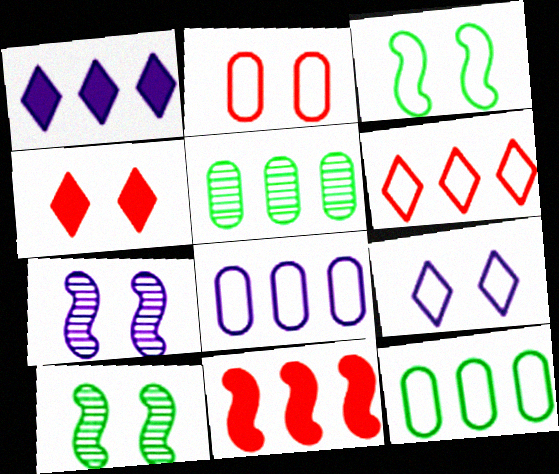[[2, 3, 9]]